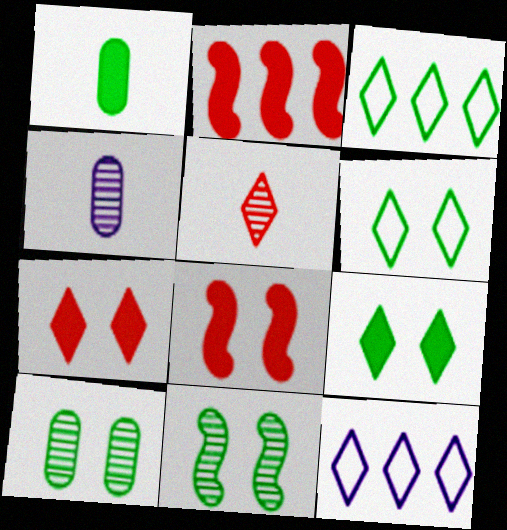[[1, 3, 11], 
[2, 4, 6], 
[3, 4, 8], 
[5, 9, 12]]